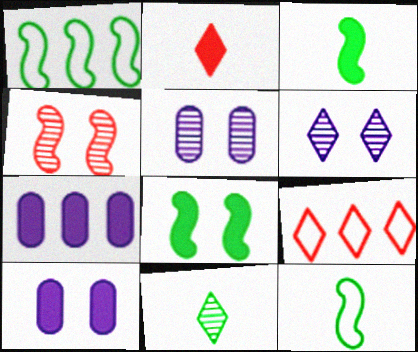[[1, 2, 5], 
[2, 7, 8], 
[3, 5, 9]]